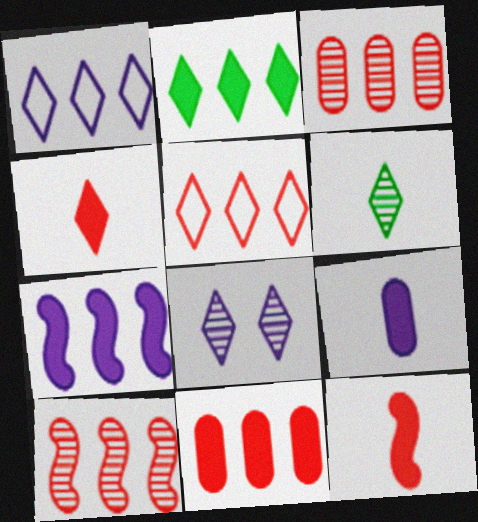[[2, 7, 11], 
[5, 10, 11]]